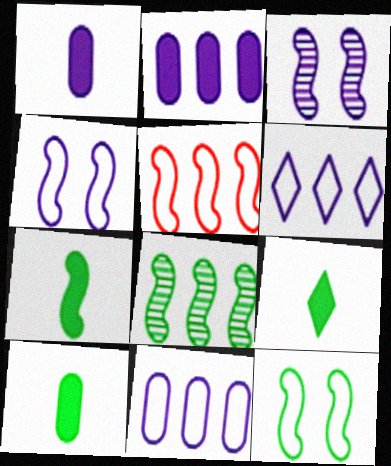[[1, 3, 6], 
[3, 5, 7], 
[7, 8, 12], 
[7, 9, 10]]